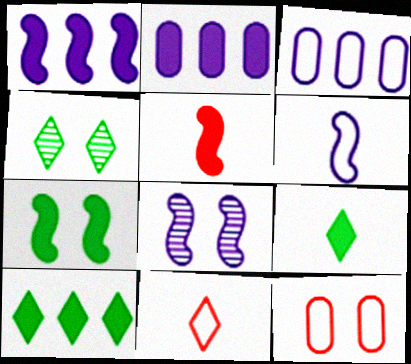[[1, 5, 7], 
[1, 6, 8], 
[3, 4, 5]]